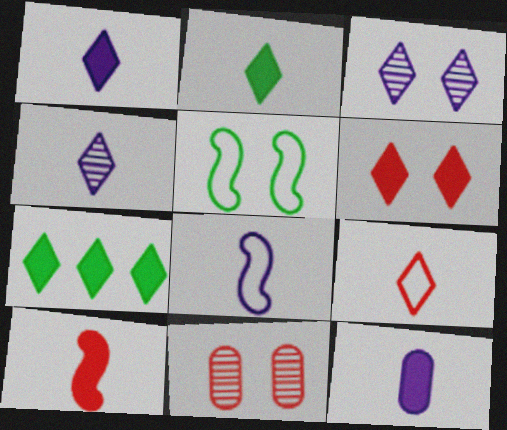[[1, 6, 7], 
[2, 4, 9], 
[2, 10, 12], 
[3, 7, 9], 
[4, 8, 12], 
[7, 8, 11]]